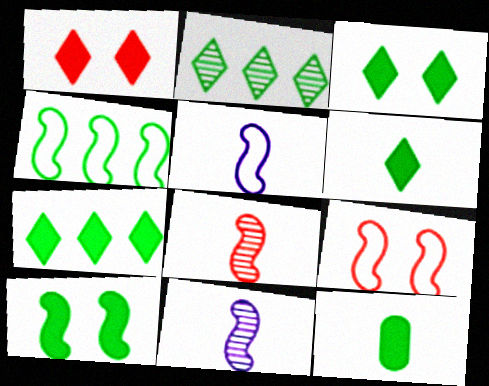[[3, 6, 7], 
[4, 5, 9], 
[7, 10, 12]]